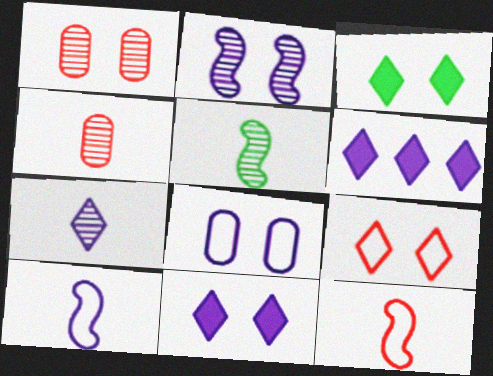[[2, 8, 11], 
[4, 5, 7]]